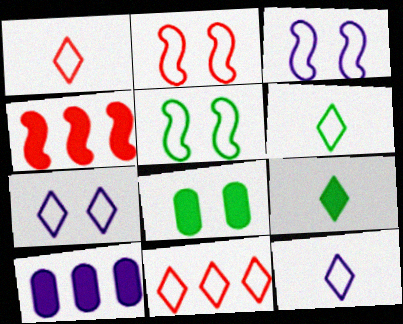[[1, 6, 12], 
[2, 3, 5], 
[6, 7, 11]]